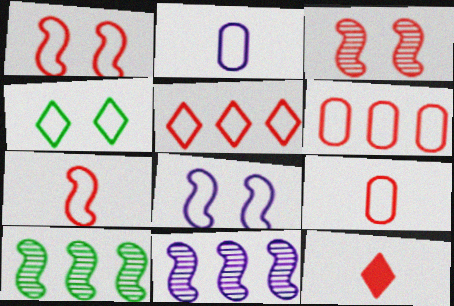[[1, 5, 9], 
[3, 6, 12]]